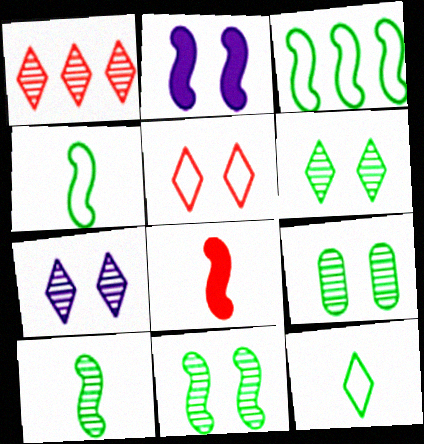[[2, 5, 9], 
[6, 9, 11]]